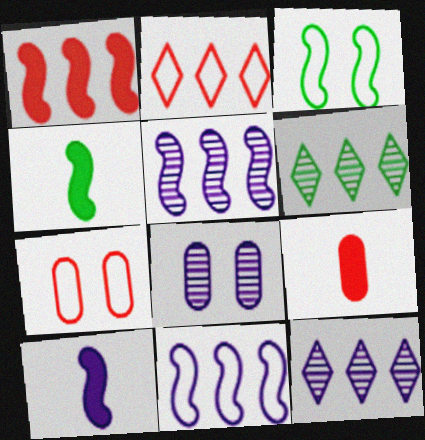[[2, 4, 8], 
[3, 9, 12], 
[4, 7, 12], 
[6, 7, 10]]